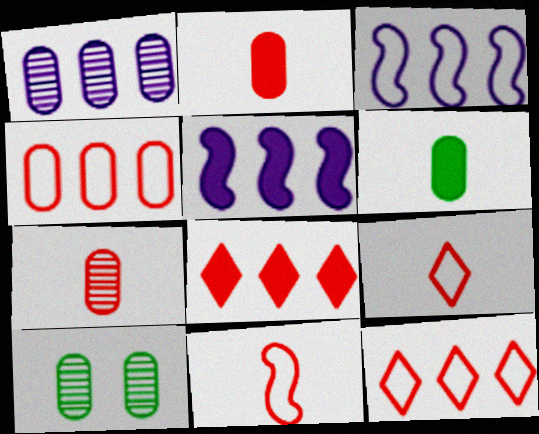[[1, 7, 10], 
[5, 9, 10]]